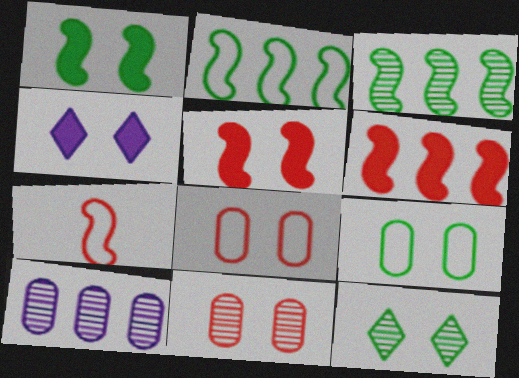[[1, 9, 12]]